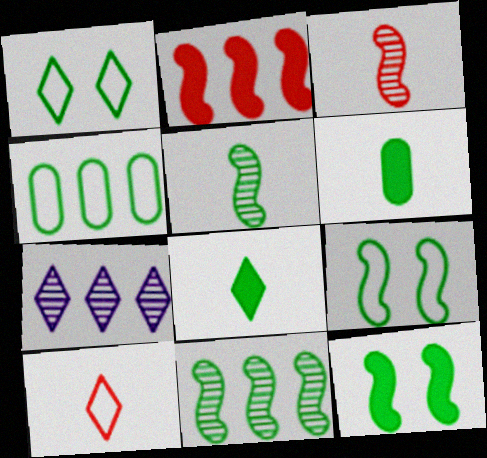[[1, 6, 11], 
[2, 4, 7]]